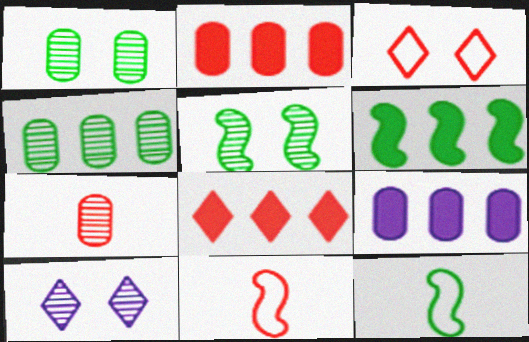[[2, 10, 12], 
[5, 6, 12], 
[6, 8, 9]]